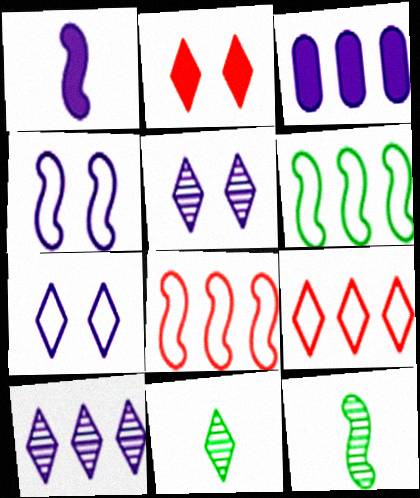[]